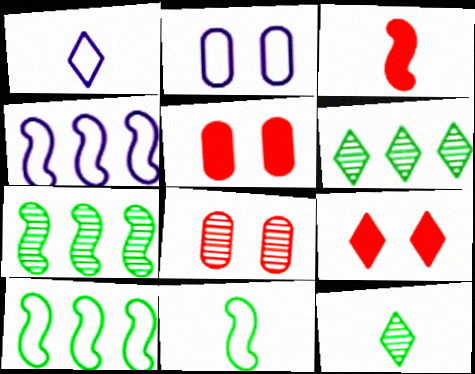[[1, 2, 4], 
[1, 5, 7], 
[1, 6, 9], 
[2, 3, 6], 
[4, 5, 12]]